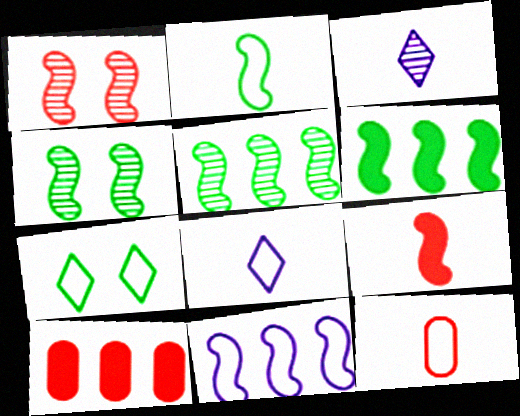[[2, 4, 6], 
[2, 8, 12], 
[4, 8, 10], 
[4, 9, 11], 
[7, 11, 12]]